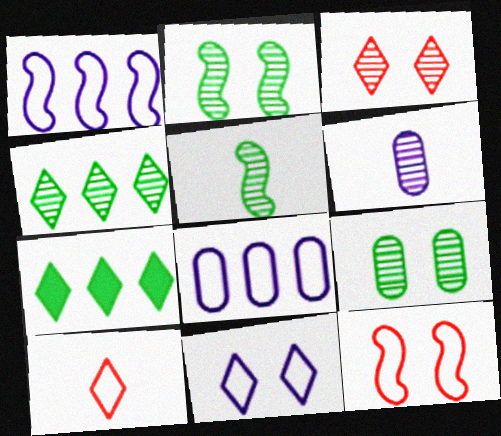[[4, 5, 9], 
[6, 7, 12]]